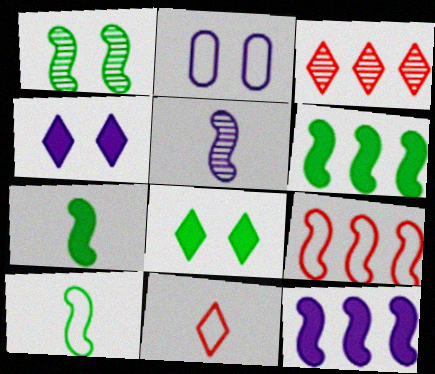[[1, 6, 10], 
[2, 3, 7]]